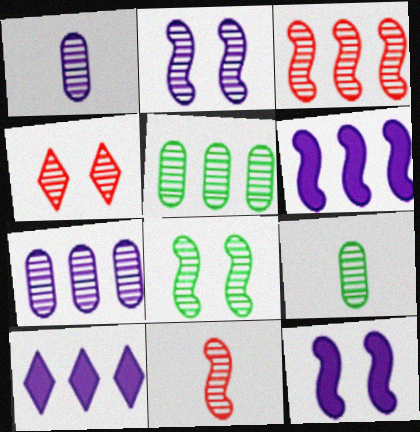[]